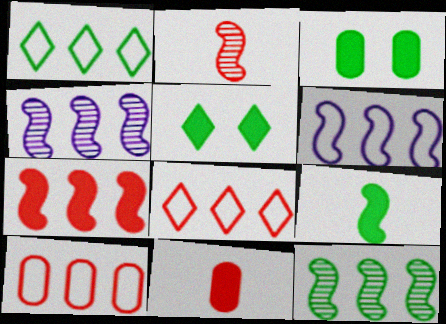[[1, 6, 10], 
[6, 7, 12]]